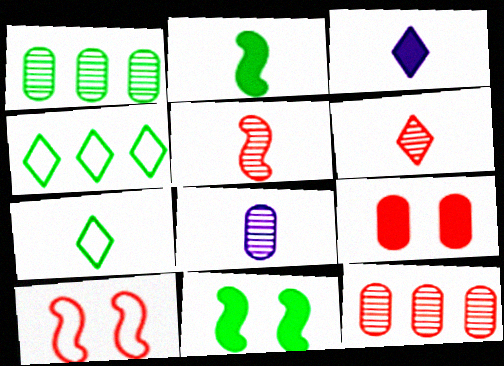[[1, 3, 10], 
[1, 7, 11], 
[3, 6, 7]]